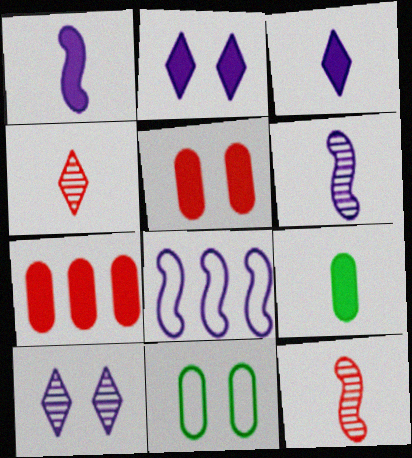[]